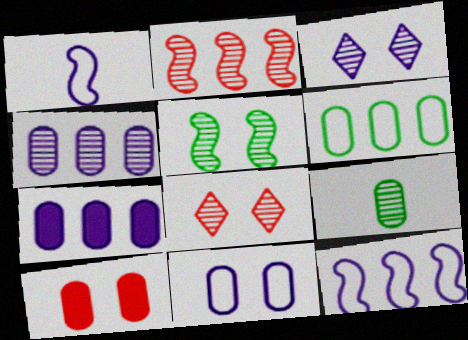[[1, 3, 7], 
[2, 3, 9]]